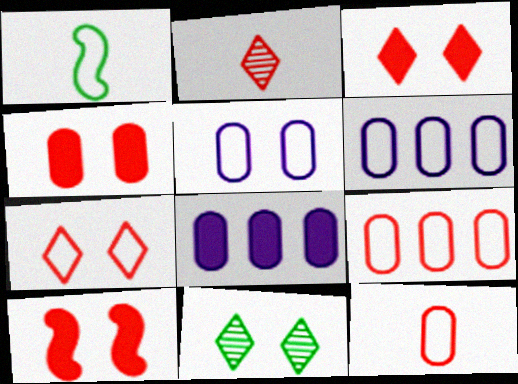[[1, 6, 7], 
[2, 9, 10], 
[3, 4, 10], 
[5, 10, 11]]